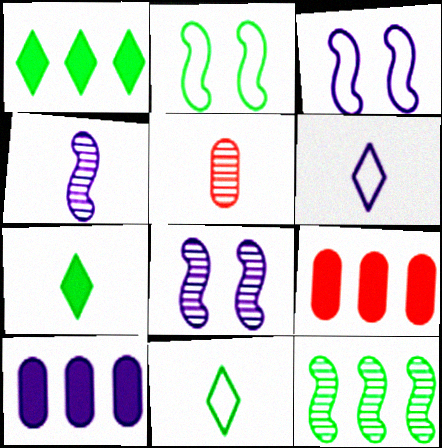[[1, 3, 5], 
[6, 8, 10], 
[8, 9, 11]]